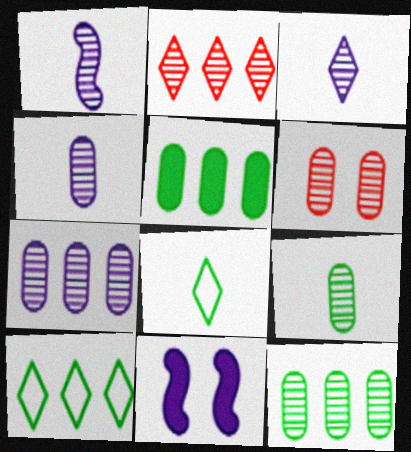[[1, 3, 4], 
[4, 6, 12], 
[6, 7, 9]]